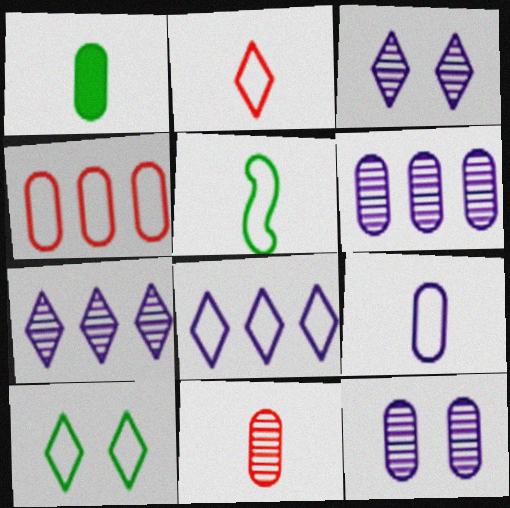[[1, 4, 12], 
[1, 9, 11], 
[2, 5, 9], 
[2, 8, 10]]